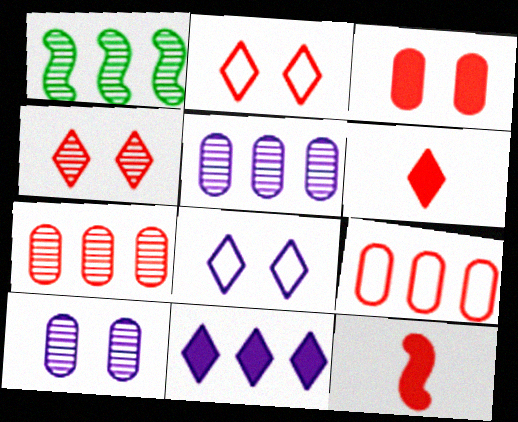[[1, 9, 11], 
[2, 7, 12], 
[4, 9, 12]]